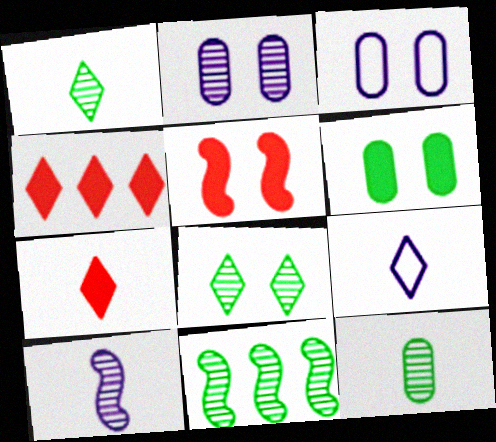[[1, 7, 9], 
[3, 5, 8], 
[3, 7, 11], 
[4, 8, 9], 
[8, 11, 12]]